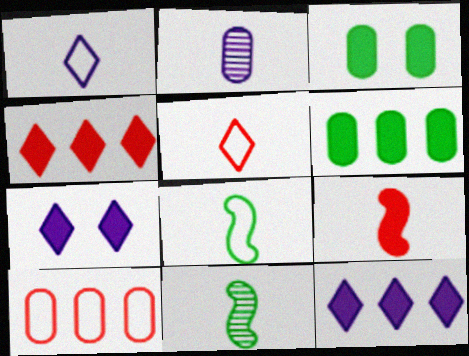[[2, 3, 10], 
[3, 9, 12], 
[6, 7, 9], 
[7, 10, 11]]